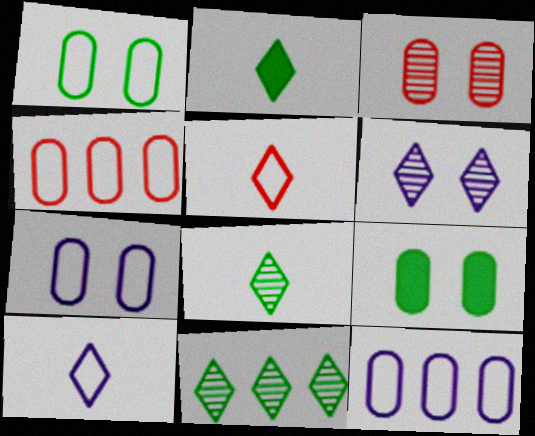[[3, 7, 9]]